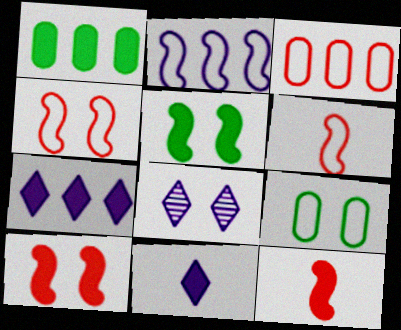[[1, 6, 8], 
[1, 10, 11], 
[8, 9, 10]]